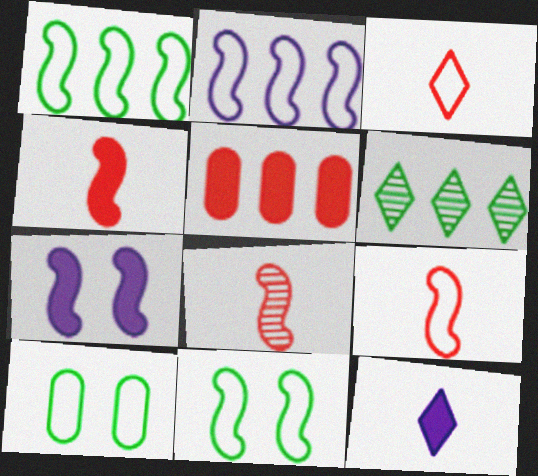[[1, 7, 8], 
[2, 3, 10], 
[2, 5, 6], 
[2, 9, 11], 
[4, 8, 9]]